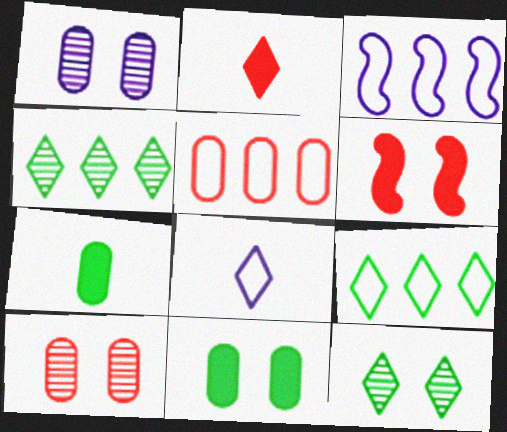[[1, 5, 7], 
[3, 5, 9]]